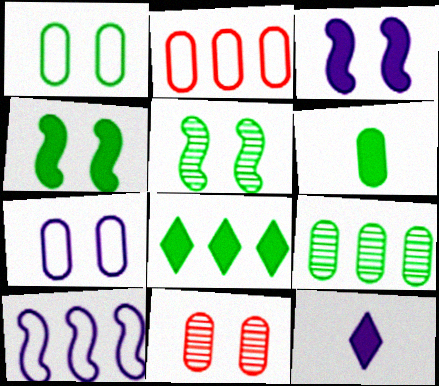[[1, 6, 9], 
[2, 5, 12], 
[4, 6, 8]]